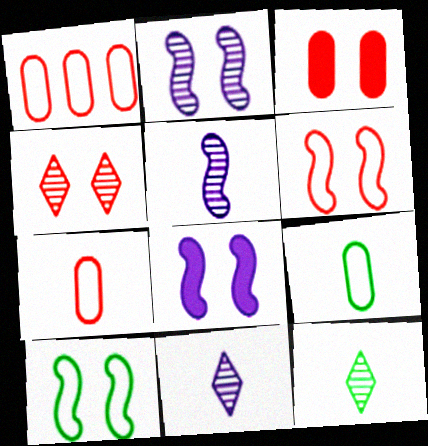[[1, 8, 12], 
[3, 4, 6]]